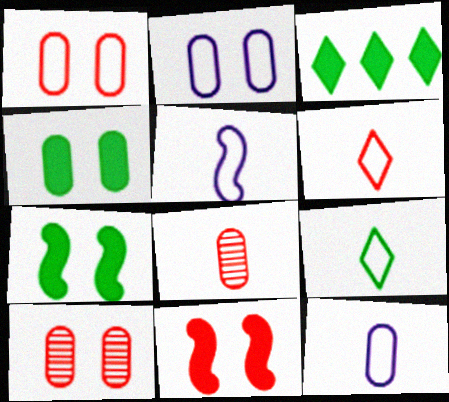[[2, 4, 10], 
[3, 5, 10]]